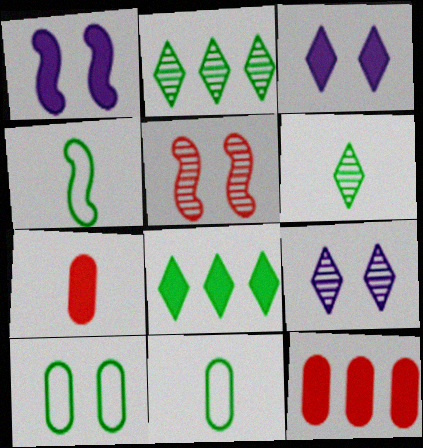[[1, 7, 8], 
[3, 5, 10], 
[4, 9, 12]]